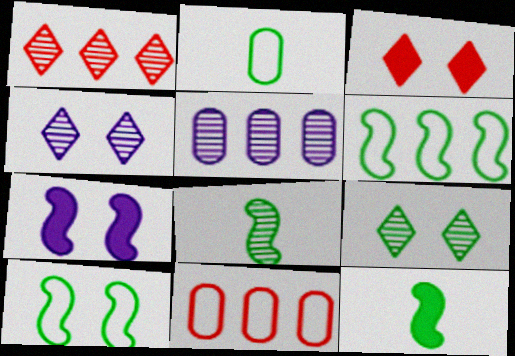[[1, 2, 7], 
[4, 11, 12]]